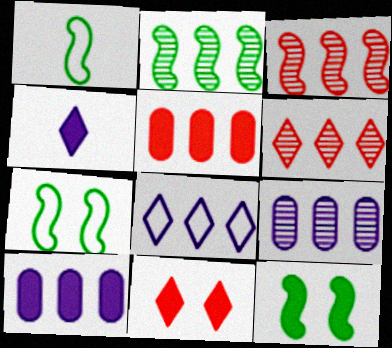[[1, 2, 12], 
[1, 9, 11], 
[2, 5, 8], 
[2, 6, 9], 
[4, 5, 12]]